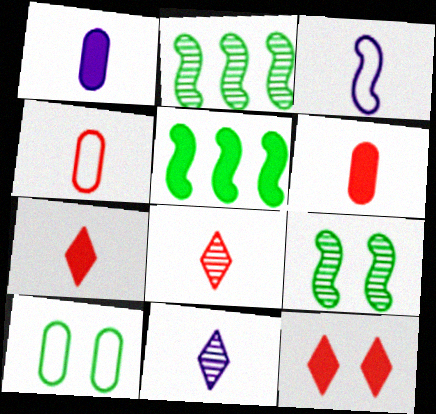[[1, 3, 11], 
[1, 5, 12]]